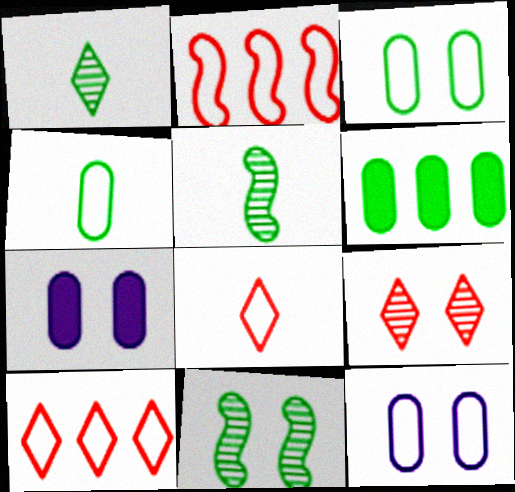[[1, 2, 7], 
[5, 7, 10]]